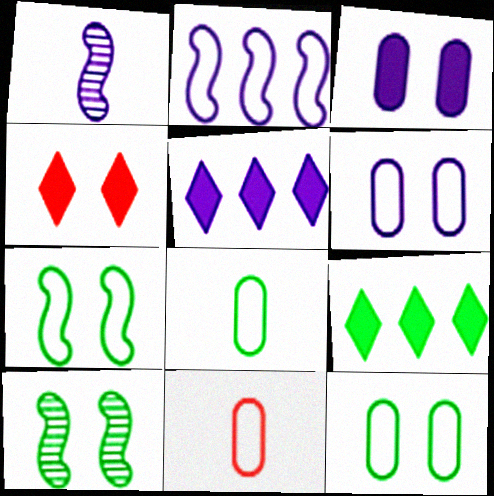[[1, 5, 6], 
[4, 6, 10], 
[5, 10, 11], 
[8, 9, 10]]